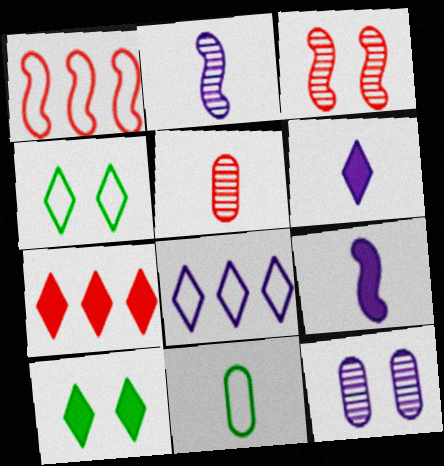[[6, 7, 10], 
[8, 9, 12]]